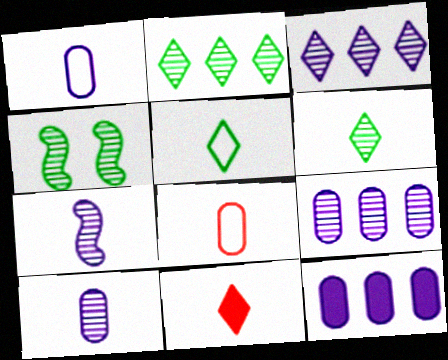[]